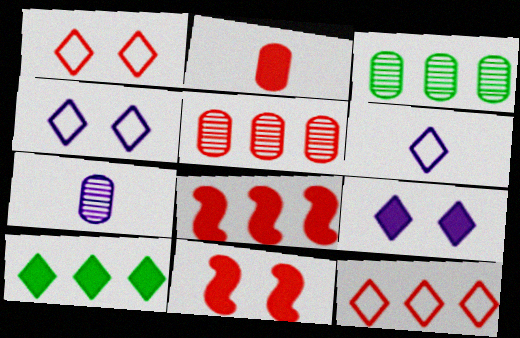[[3, 6, 11], 
[5, 8, 12]]